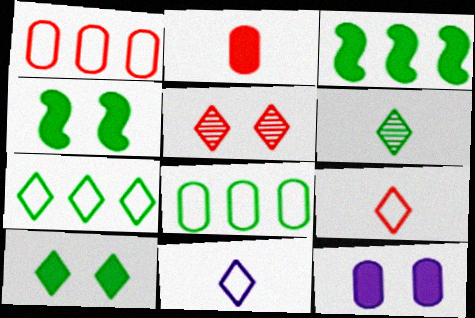[[4, 6, 8], 
[6, 7, 10]]